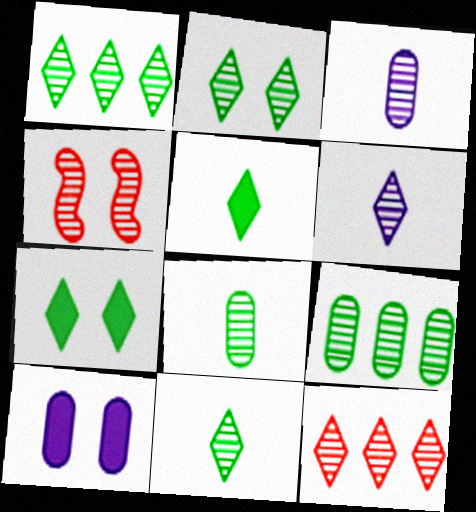[[1, 2, 11], 
[1, 3, 4], 
[2, 6, 12], 
[4, 6, 9]]